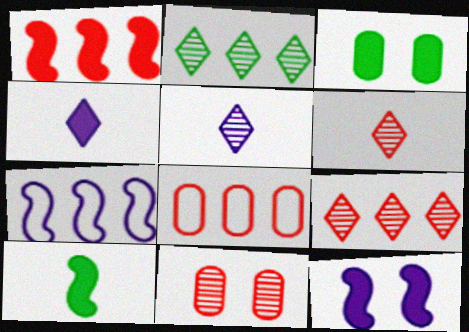[[1, 3, 4], 
[1, 8, 9], 
[1, 10, 12], 
[3, 6, 7]]